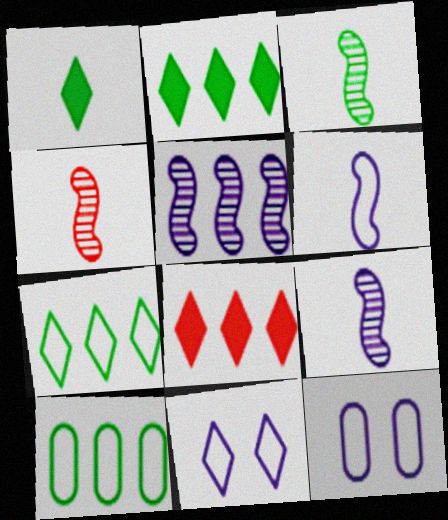[[2, 4, 12], 
[3, 4, 9], 
[3, 8, 12], 
[5, 8, 10]]